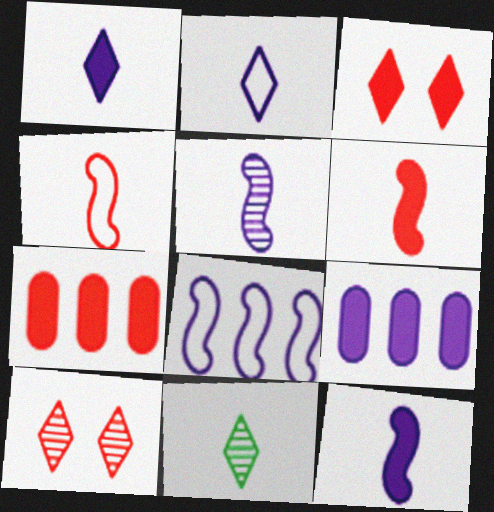[[3, 6, 7], 
[4, 7, 10]]